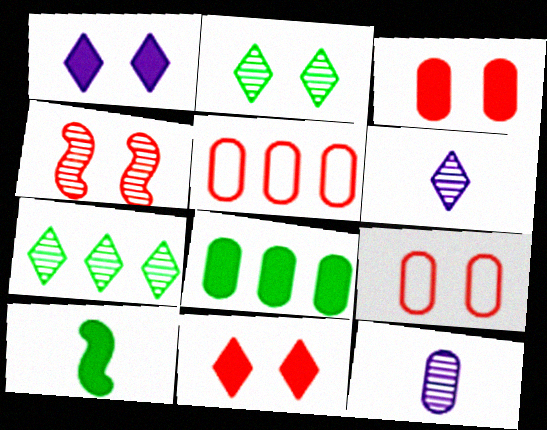[[4, 7, 12], 
[4, 9, 11], 
[8, 9, 12]]